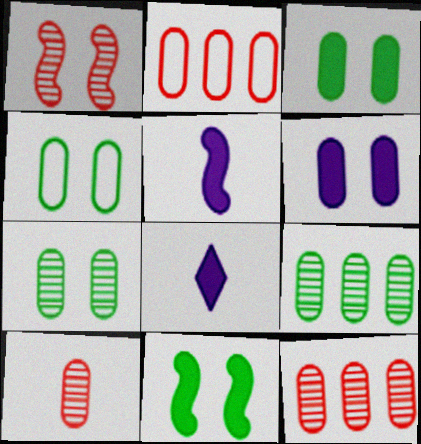[[3, 4, 7]]